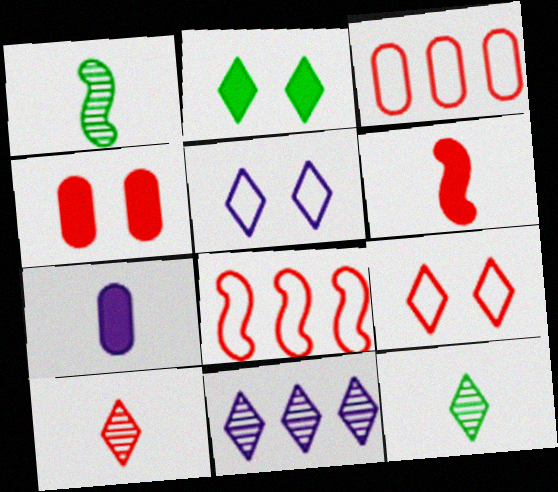[[4, 8, 10]]